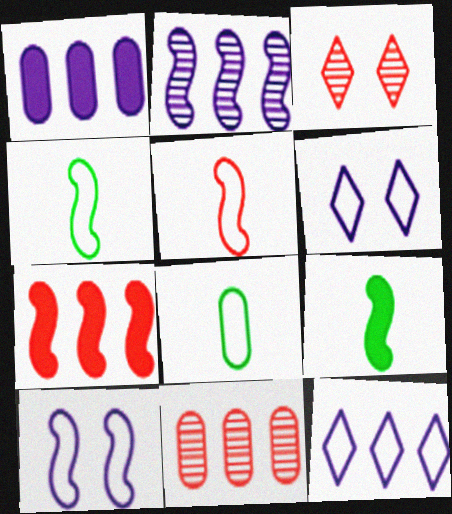[[1, 2, 12], 
[1, 3, 4], 
[6, 9, 11]]